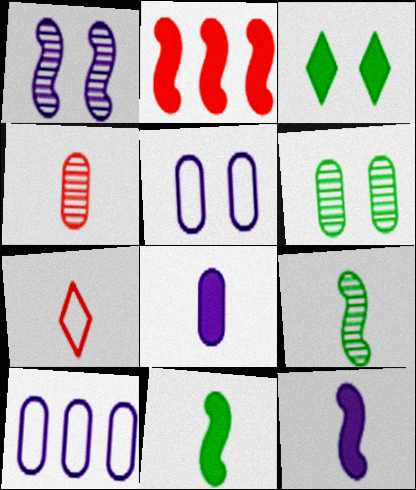[[2, 3, 8], 
[7, 8, 9]]